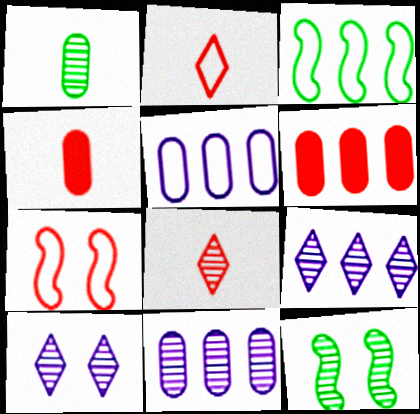[[3, 4, 10], 
[3, 6, 9], 
[6, 7, 8], 
[8, 11, 12]]